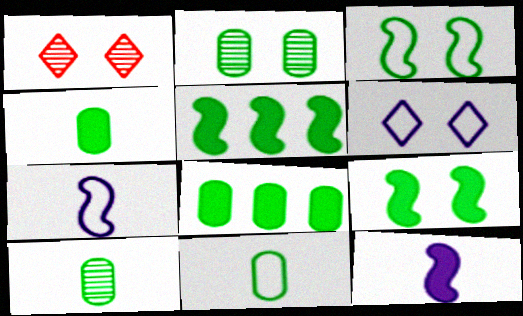[[1, 7, 8], 
[2, 8, 11], 
[4, 10, 11]]